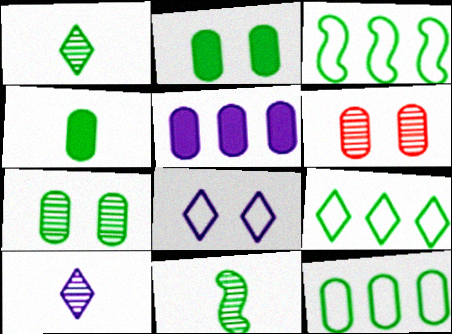[[1, 2, 3], 
[2, 9, 11], 
[3, 9, 12], 
[4, 7, 12]]